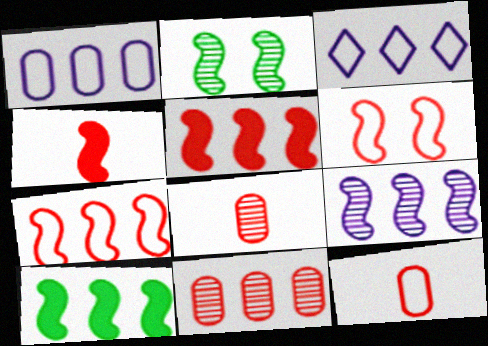[[3, 10, 11], 
[7, 9, 10]]